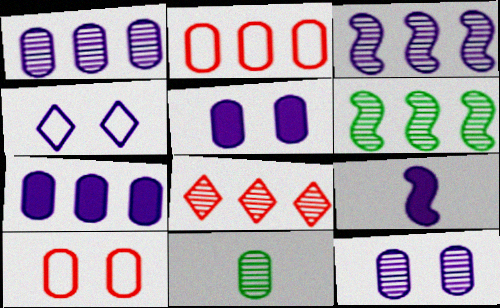[[1, 4, 9], 
[1, 6, 8], 
[2, 5, 11], 
[7, 10, 11]]